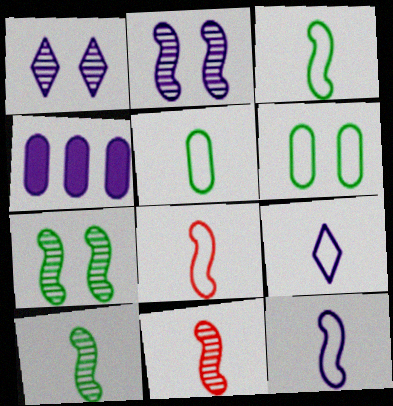[[1, 4, 12], 
[2, 4, 9], 
[3, 8, 12], 
[5, 8, 9]]